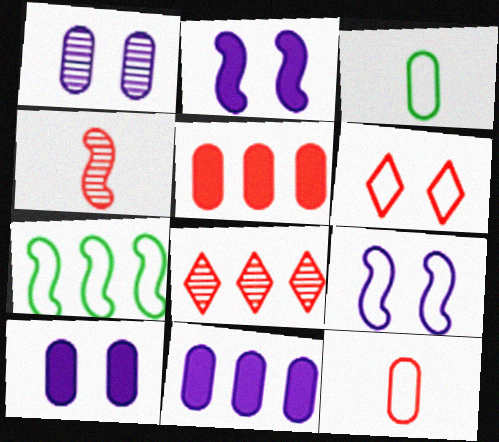[[1, 3, 5], 
[2, 3, 8], 
[2, 4, 7], 
[4, 5, 6], 
[7, 8, 11]]